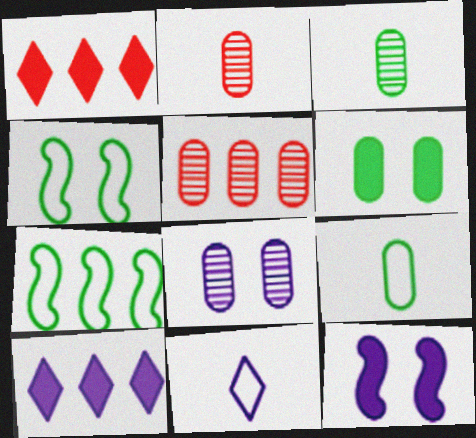[[2, 4, 10], 
[3, 5, 8], 
[5, 7, 10]]